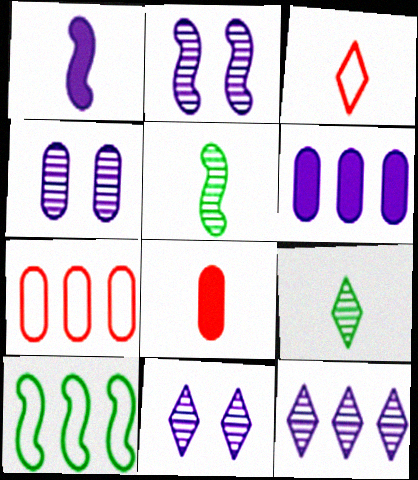[[2, 4, 11], 
[8, 10, 11]]